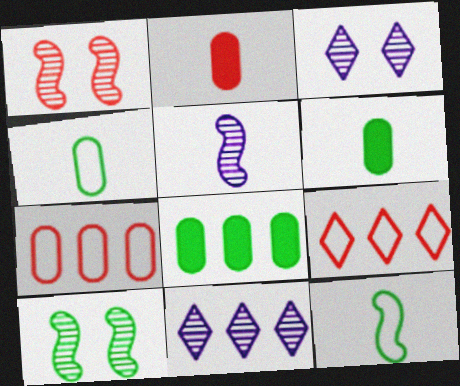[[1, 2, 9]]